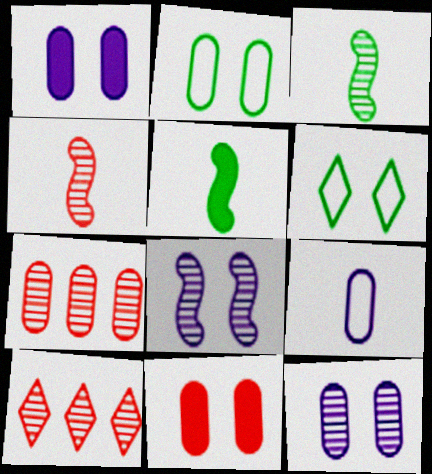[[2, 11, 12], 
[3, 10, 12], 
[6, 8, 11]]